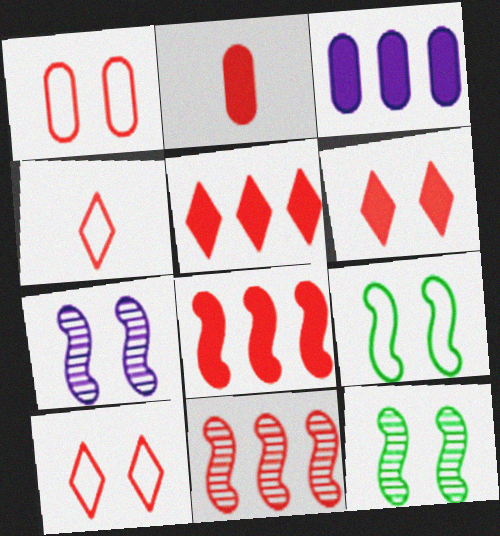[[2, 6, 8], 
[2, 10, 11], 
[3, 4, 12]]